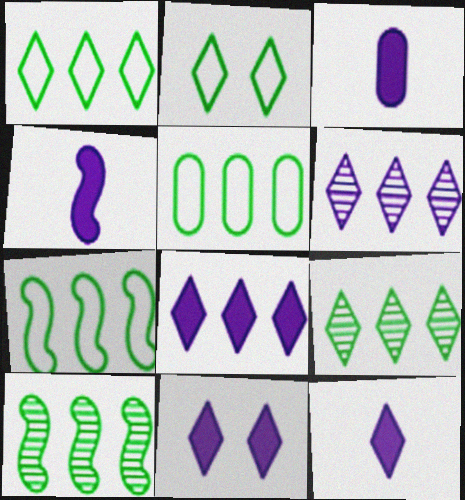[[1, 5, 7], 
[3, 4, 12], 
[8, 11, 12]]